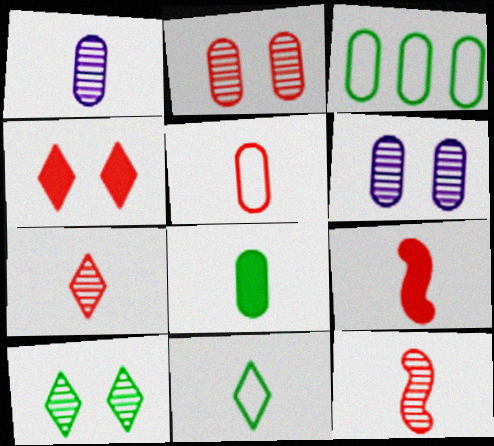[[1, 5, 8], 
[1, 9, 11], 
[5, 7, 9]]